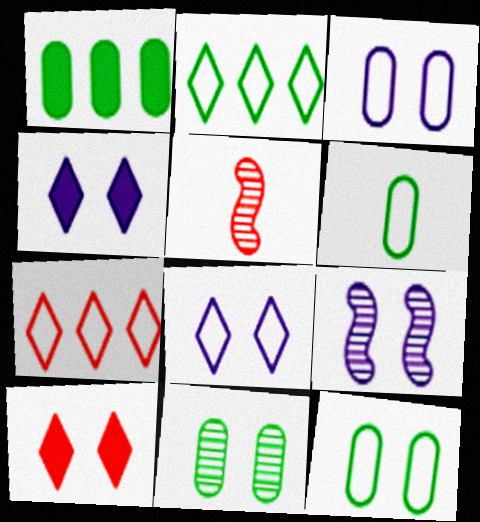[[1, 5, 8], 
[1, 6, 11], 
[3, 4, 9], 
[9, 10, 12]]